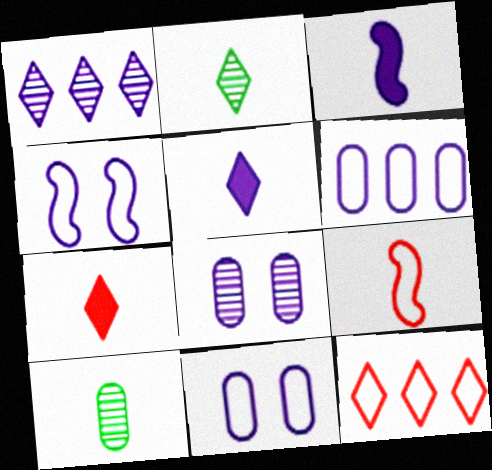[[1, 3, 11], 
[5, 9, 10]]